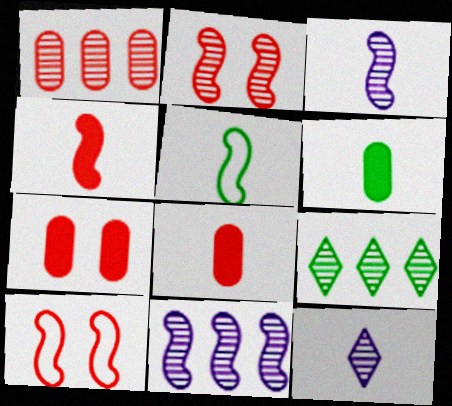[[1, 9, 11], 
[3, 4, 5], 
[5, 8, 12]]